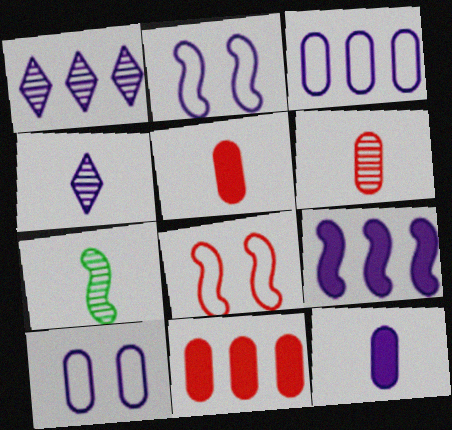[[1, 2, 12], 
[1, 3, 9], 
[4, 6, 7], 
[4, 9, 10], 
[7, 8, 9]]